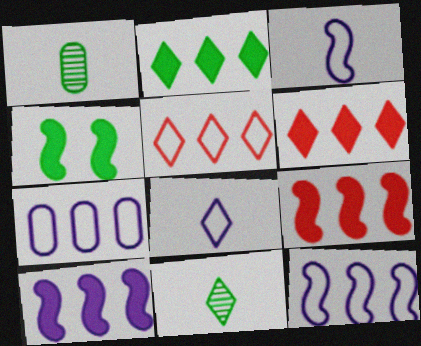[]